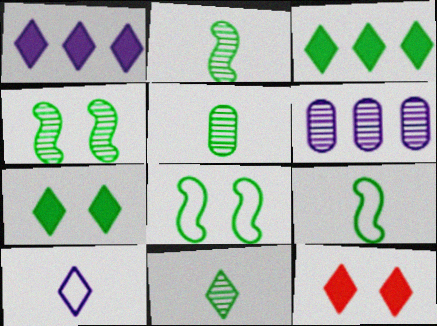[[2, 5, 11], 
[3, 5, 8], 
[6, 9, 12]]